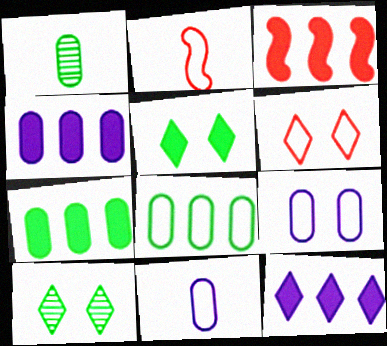[[2, 4, 10], 
[3, 7, 12], 
[3, 10, 11]]